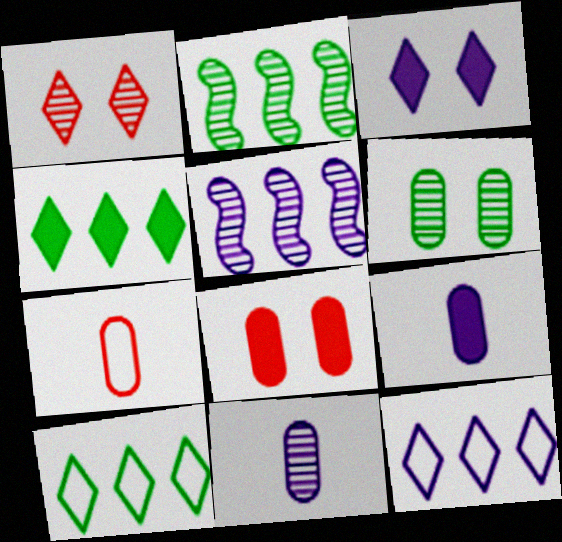[[1, 2, 11], 
[2, 3, 7]]